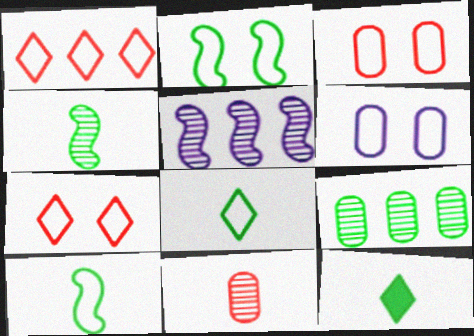[[1, 6, 10], 
[2, 6, 7], 
[2, 9, 12], 
[3, 5, 12]]